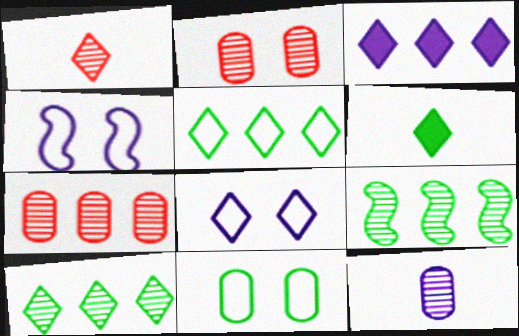[[3, 4, 12], 
[4, 6, 7], 
[6, 9, 11]]